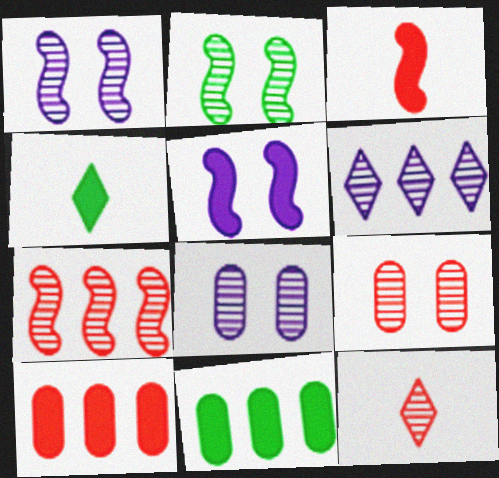[[4, 5, 10], 
[7, 9, 12]]